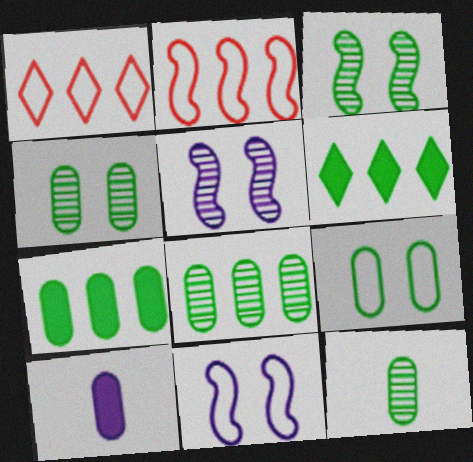[[1, 3, 10], 
[4, 8, 12], 
[7, 9, 12]]